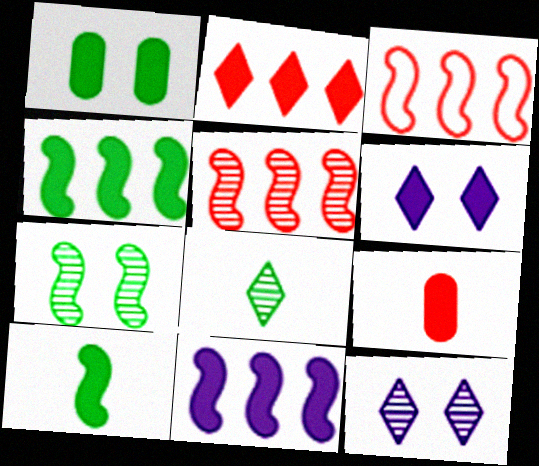[[4, 6, 9]]